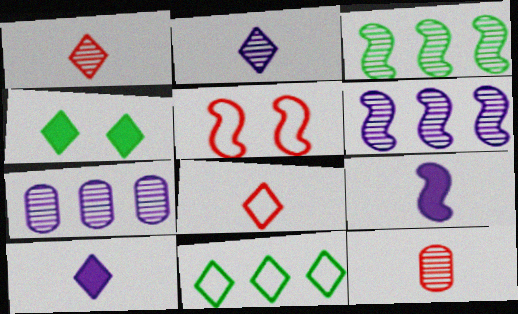[[3, 5, 9]]